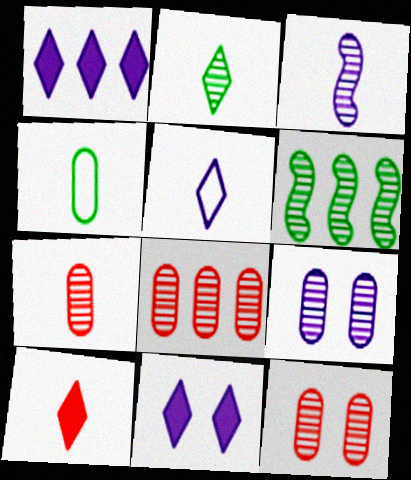[[2, 3, 7], 
[2, 5, 10], 
[3, 4, 10], 
[7, 8, 12]]